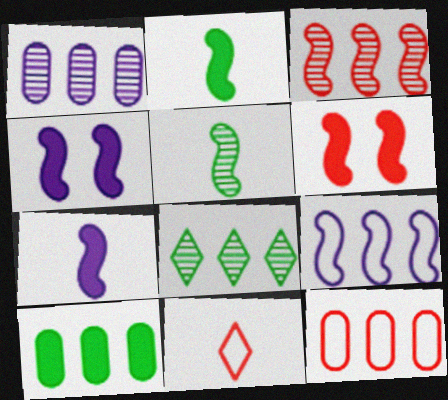[[1, 3, 8], 
[1, 10, 12], 
[5, 6, 9]]